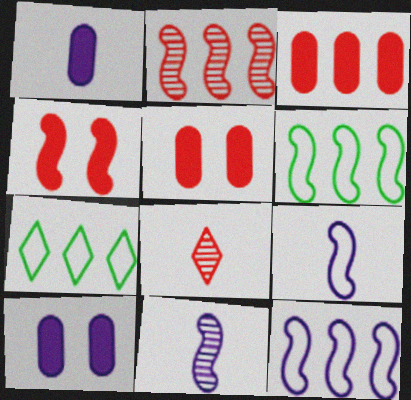[[4, 6, 11], 
[5, 7, 11], 
[6, 8, 10]]